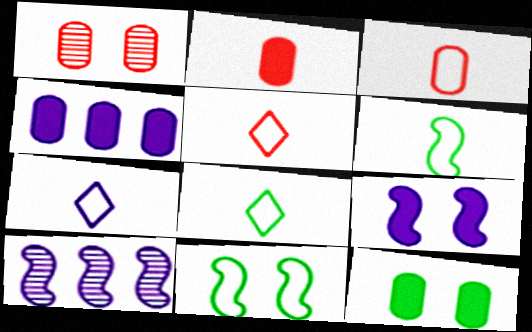[[2, 4, 12], 
[3, 6, 7], 
[5, 7, 8], 
[5, 10, 12]]